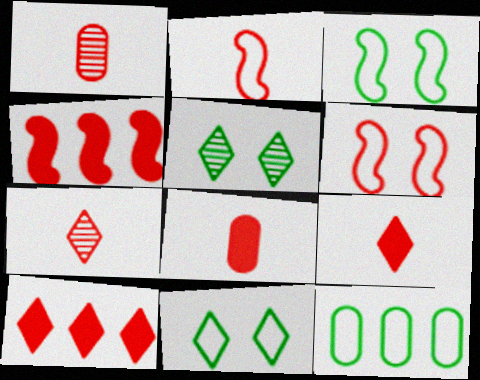[[1, 2, 9], 
[1, 6, 10], 
[2, 7, 8]]